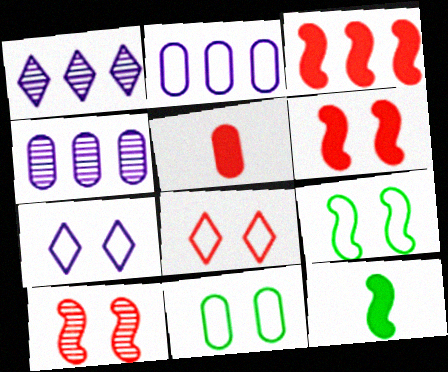[[1, 5, 9], 
[4, 5, 11], 
[4, 8, 12]]